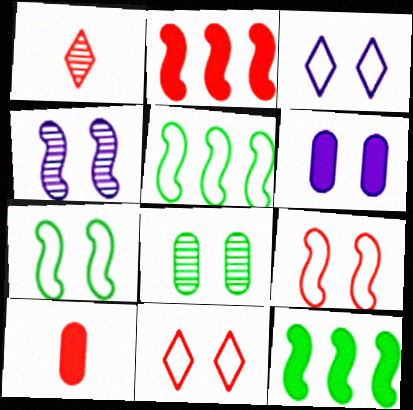[[1, 5, 6], 
[3, 4, 6]]